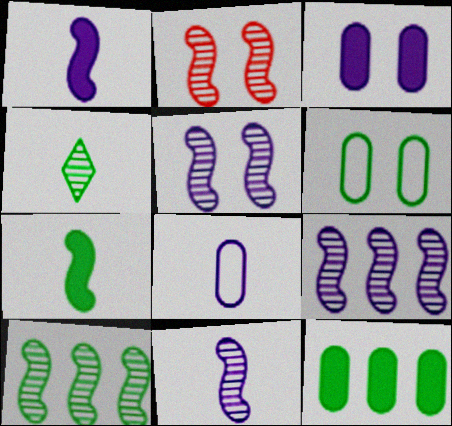[[2, 10, 11], 
[5, 9, 11]]